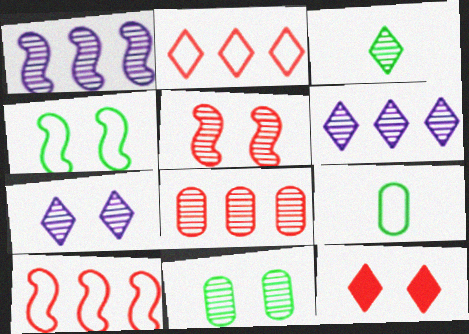[[1, 9, 12], 
[5, 7, 11]]